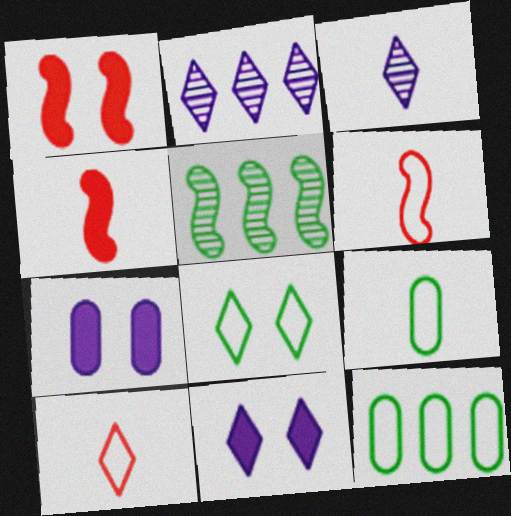[[1, 2, 9], 
[1, 3, 12], 
[3, 4, 9], 
[5, 7, 10]]